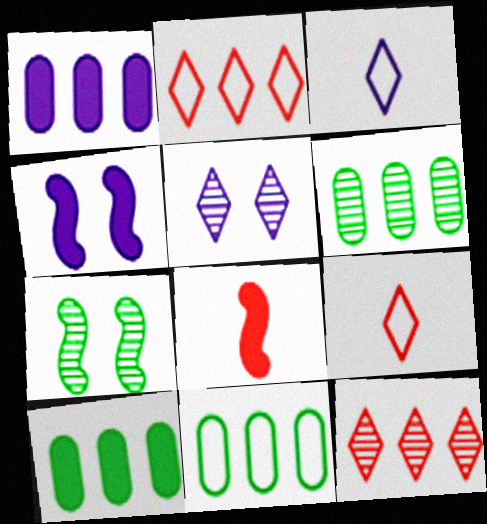[[1, 7, 9], 
[4, 6, 9], 
[5, 8, 11], 
[6, 10, 11]]